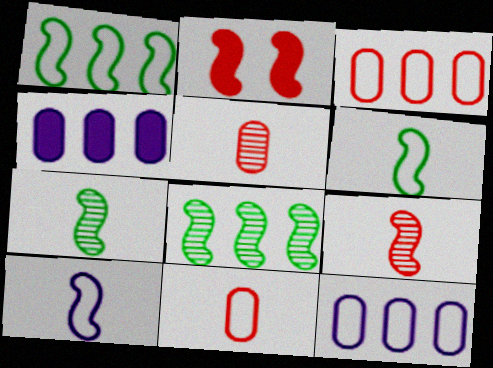[[2, 8, 10]]